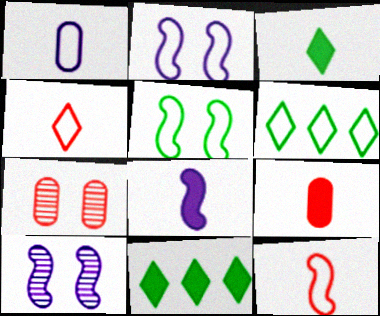[[3, 8, 9], 
[6, 7, 8], 
[6, 9, 10]]